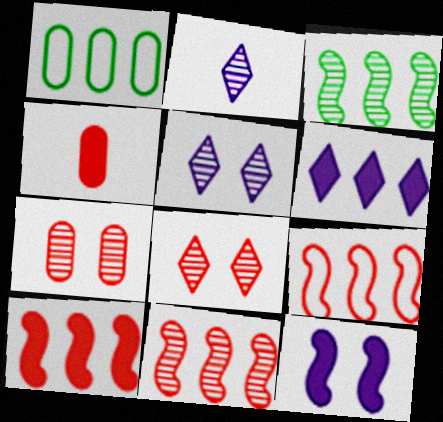[[1, 6, 11], 
[2, 3, 7], 
[4, 8, 9], 
[9, 10, 11]]